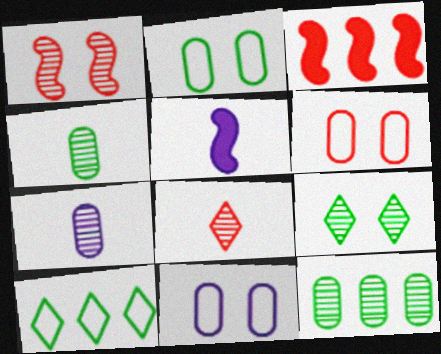[[2, 6, 11], 
[3, 6, 8]]